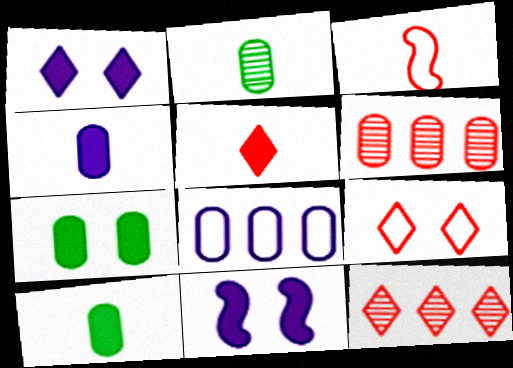[[5, 9, 12]]